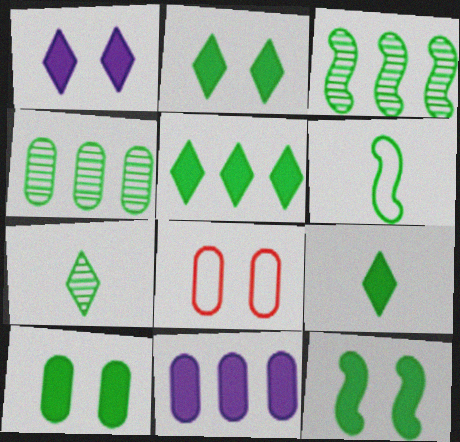[[2, 4, 6], 
[2, 5, 9], 
[2, 10, 12], 
[3, 6, 12]]